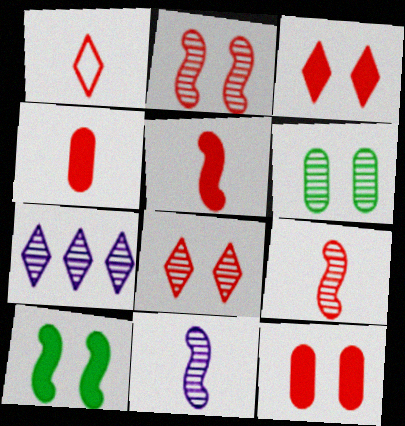[[1, 4, 9], 
[6, 7, 9]]